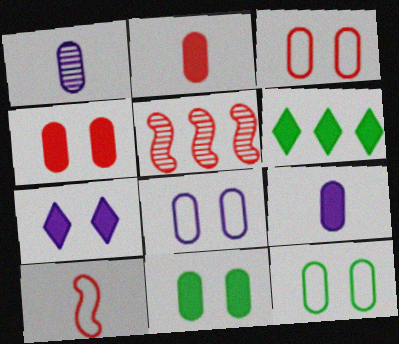[[3, 8, 12]]